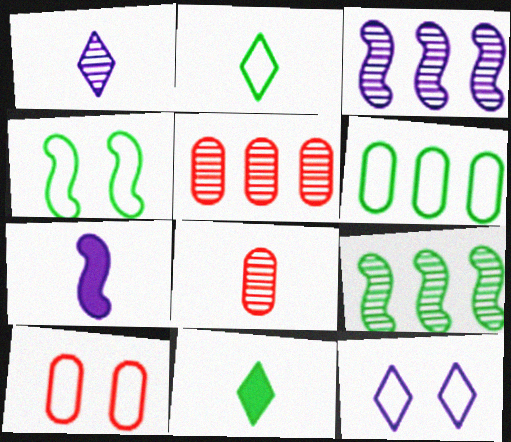[[2, 4, 6], 
[2, 7, 8], 
[3, 10, 11], 
[4, 10, 12]]